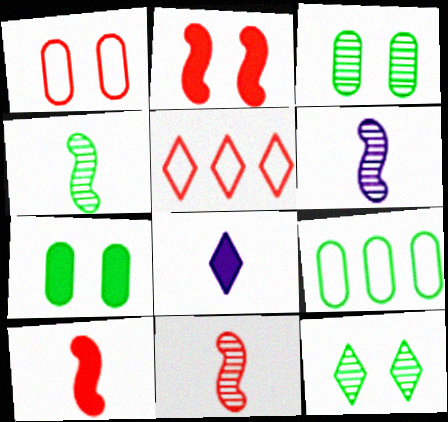[[4, 6, 11], 
[5, 6, 7], 
[5, 8, 12]]